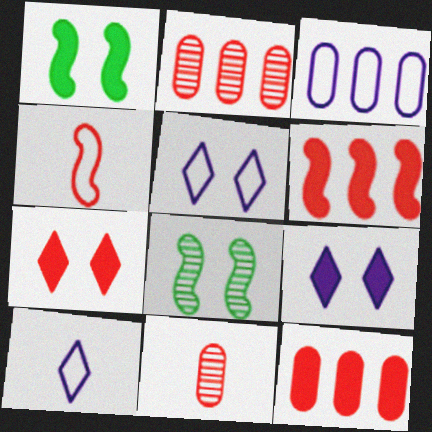[[1, 2, 10], 
[2, 4, 7], 
[8, 10, 12]]